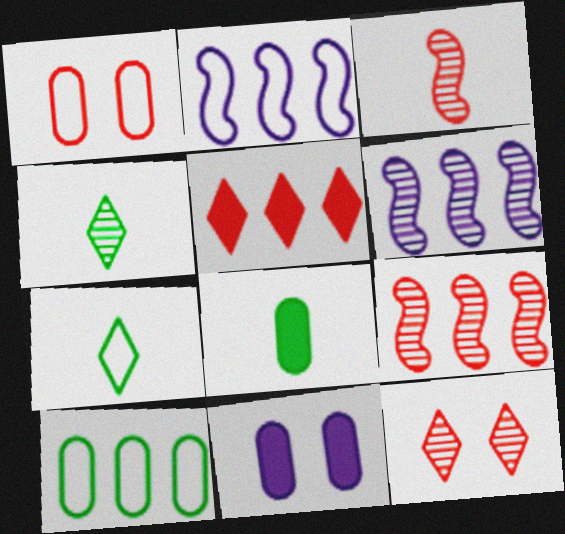[[1, 2, 7], 
[1, 3, 5], 
[2, 8, 12], 
[5, 6, 10], 
[7, 9, 11]]